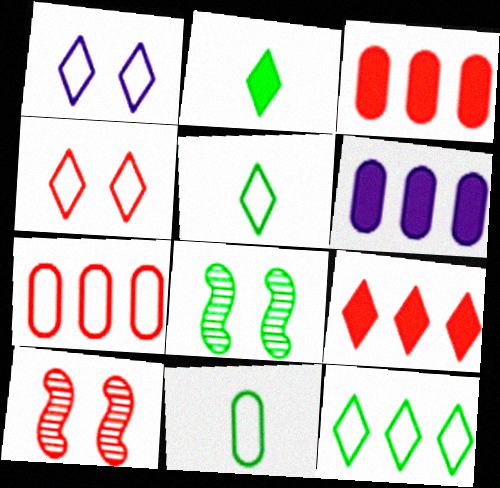[[5, 6, 10]]